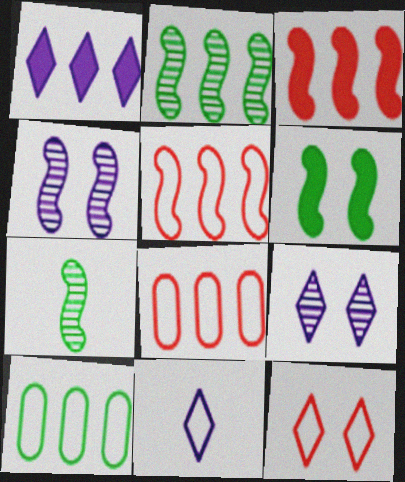[[1, 2, 8], 
[1, 9, 11]]